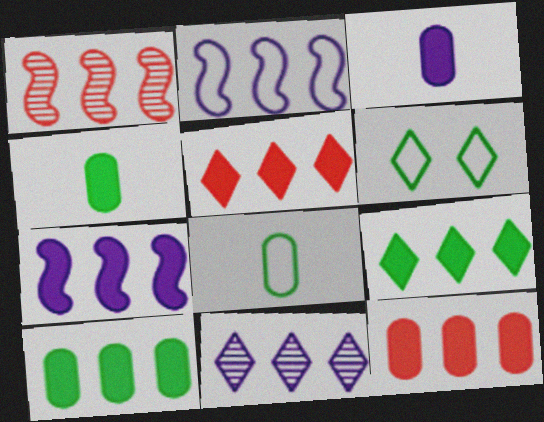[[1, 3, 6], 
[5, 7, 10], 
[7, 9, 12]]